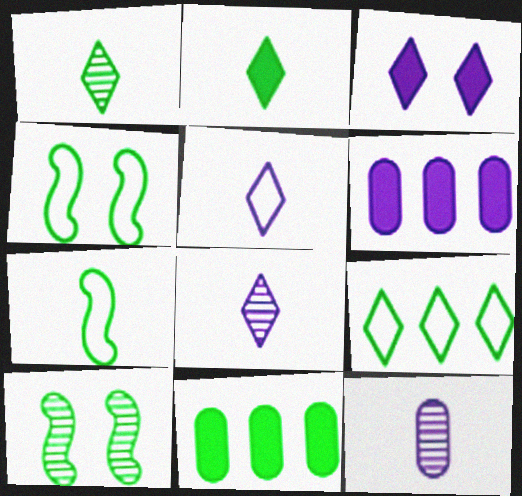[[1, 4, 11]]